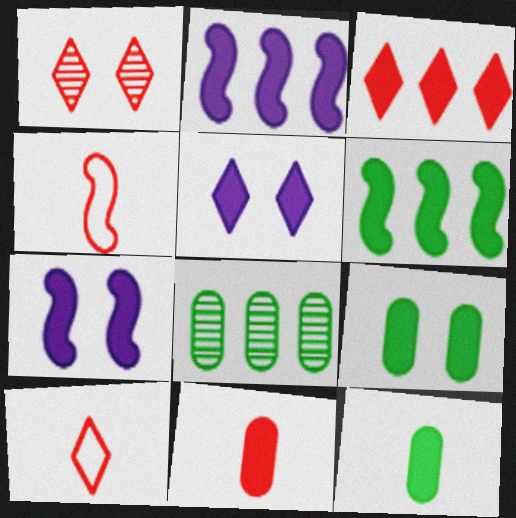[[1, 3, 10], 
[3, 7, 12], 
[4, 5, 8], 
[5, 6, 11], 
[7, 8, 10]]